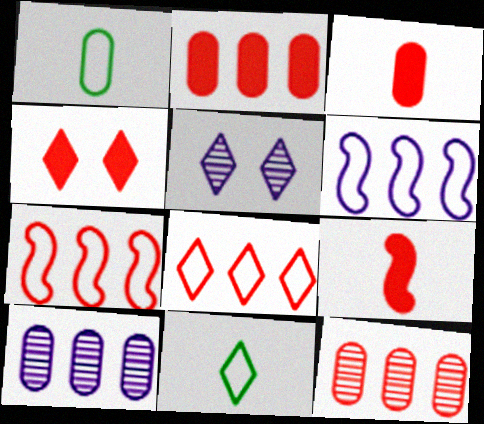[[2, 4, 9]]